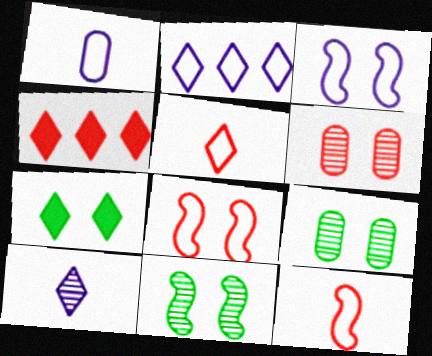[[1, 2, 3], 
[1, 4, 11], 
[3, 6, 7], 
[4, 6, 12]]